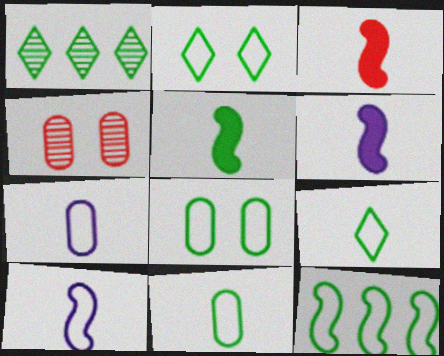[[1, 5, 8], 
[2, 11, 12], 
[3, 5, 6], 
[8, 9, 12]]